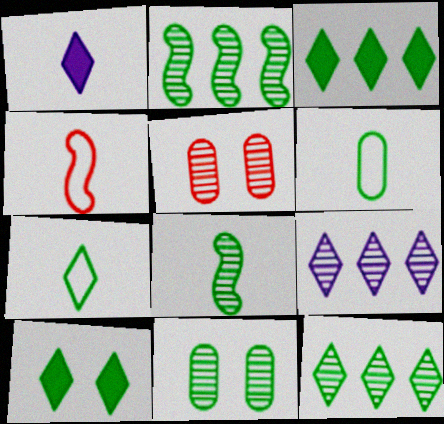[[2, 6, 10], 
[5, 8, 9], 
[7, 10, 12], 
[8, 11, 12]]